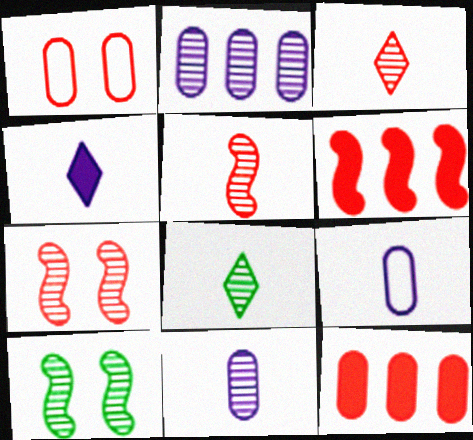[[1, 3, 6], 
[2, 3, 10], 
[2, 7, 8], 
[5, 8, 11]]